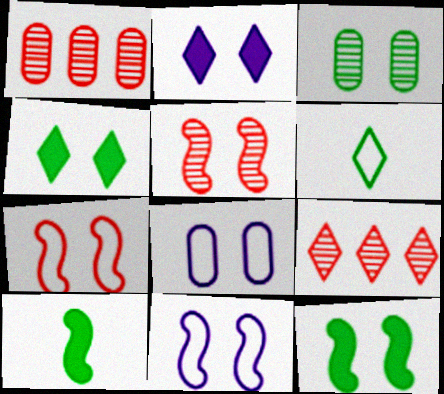[[2, 3, 7], 
[2, 6, 9], 
[4, 5, 8], 
[5, 11, 12], 
[8, 9, 10]]